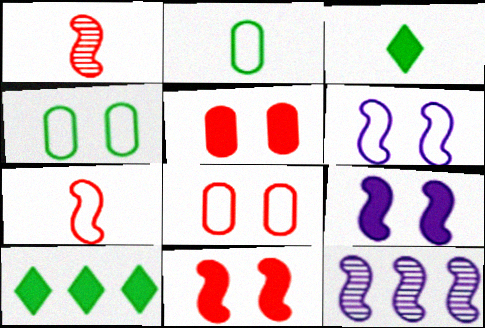[[3, 8, 12]]